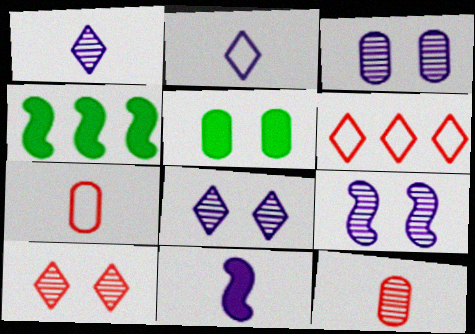[[3, 8, 9], 
[4, 7, 8]]